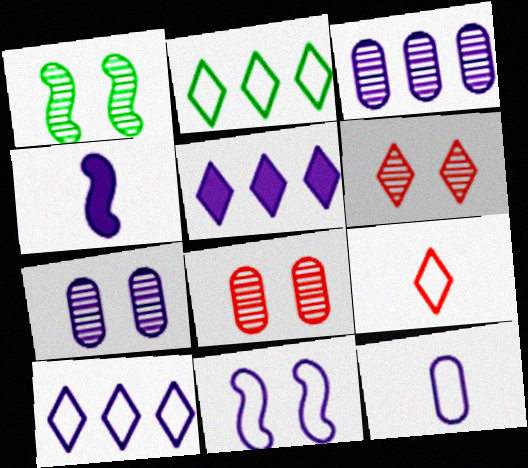[[1, 6, 7], 
[2, 4, 8], 
[4, 7, 10], 
[10, 11, 12]]